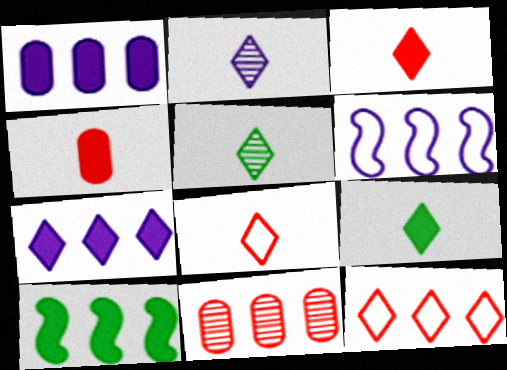[[2, 8, 9]]